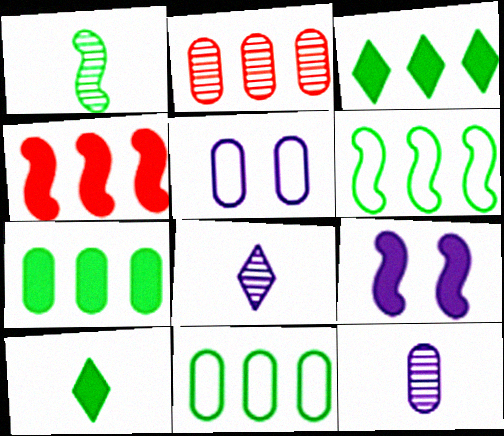[]